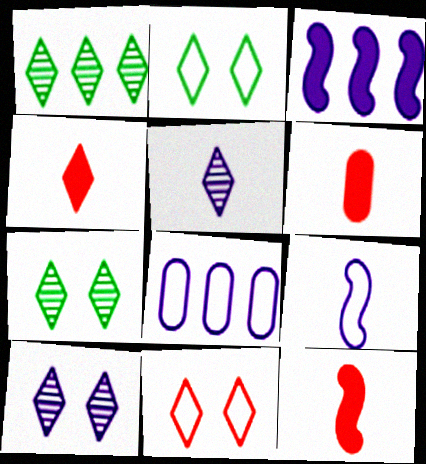[[4, 6, 12], 
[7, 8, 12]]